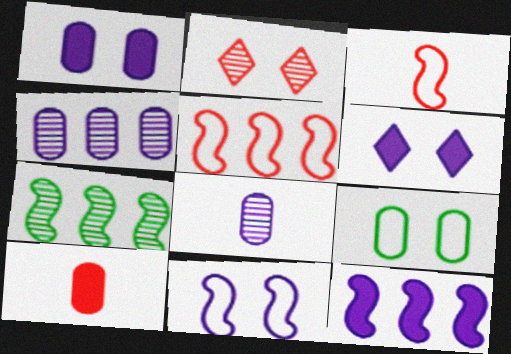[[2, 5, 10], 
[2, 7, 8], 
[4, 9, 10], 
[5, 7, 12]]